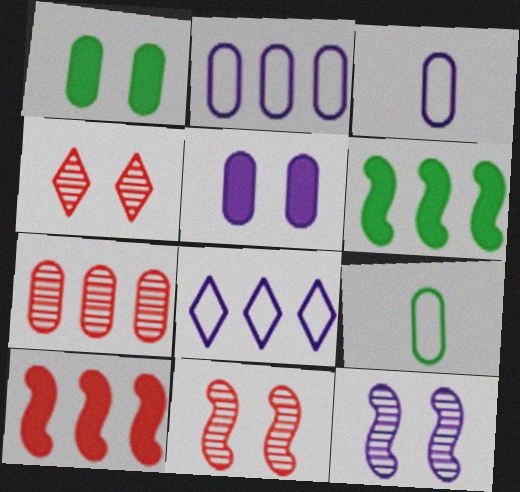[[1, 3, 7], 
[3, 4, 6], 
[5, 7, 9], 
[6, 7, 8]]